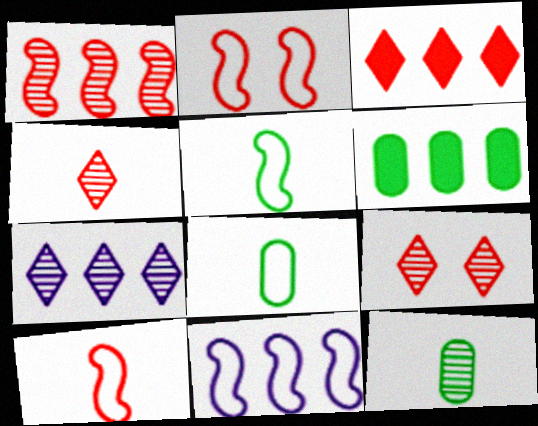[[2, 5, 11]]